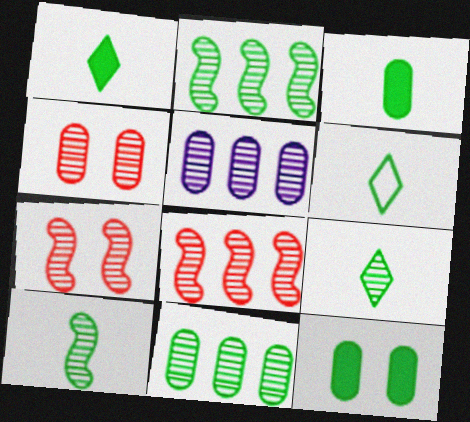[[1, 6, 9], 
[2, 6, 12], 
[3, 6, 10], 
[5, 7, 9]]